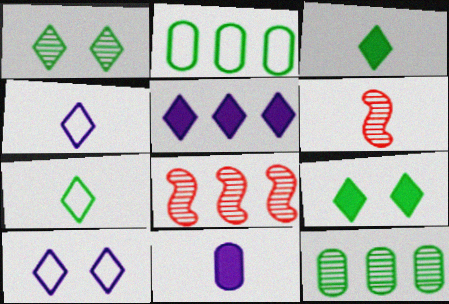[[2, 5, 8], 
[6, 7, 11]]